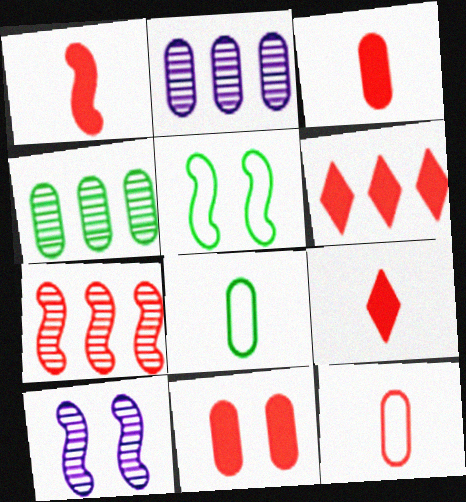[[1, 3, 9], 
[1, 6, 11], 
[2, 5, 9], 
[2, 8, 11], 
[6, 8, 10]]